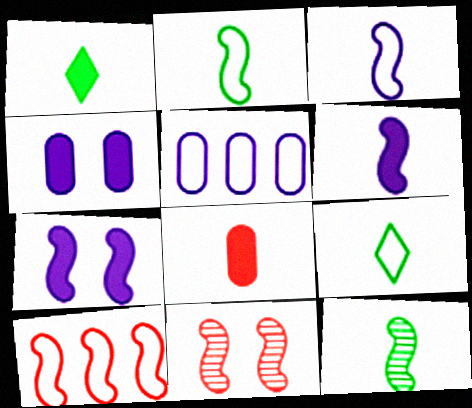[[1, 5, 11], 
[1, 6, 8], 
[7, 10, 12]]